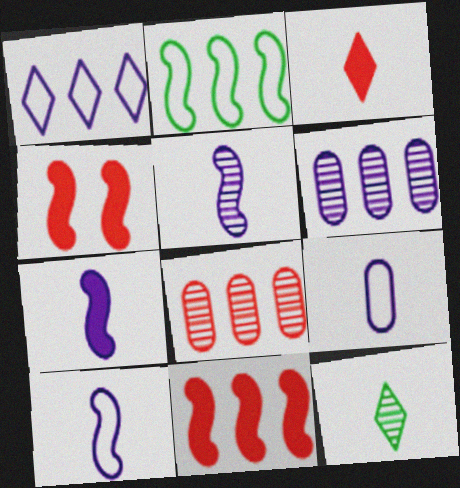[[2, 4, 5], 
[5, 7, 10]]